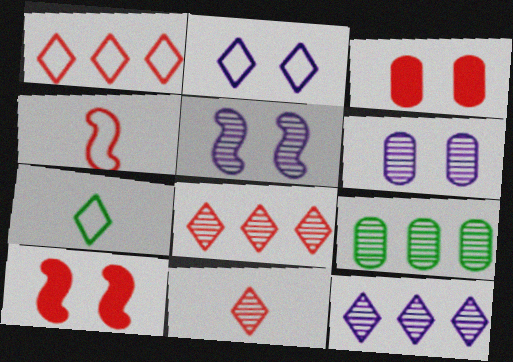[[1, 2, 7], 
[3, 4, 8], 
[5, 9, 11]]